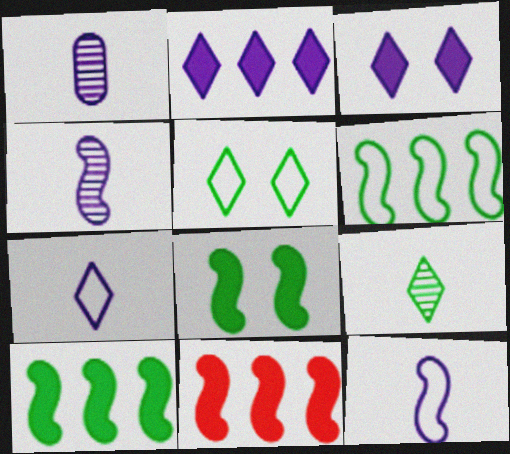[[1, 5, 11]]